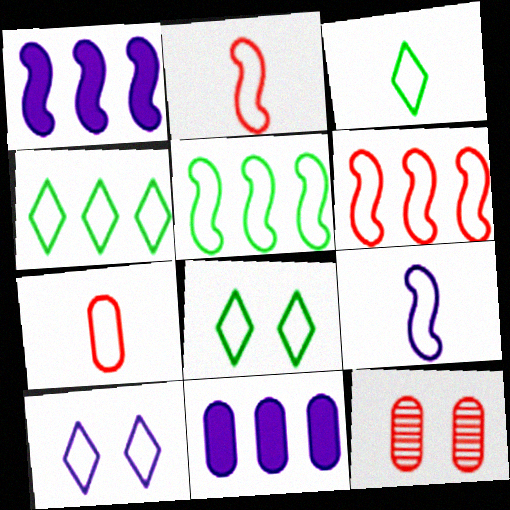[[1, 3, 12], 
[3, 4, 8], 
[3, 7, 9], 
[5, 7, 10]]